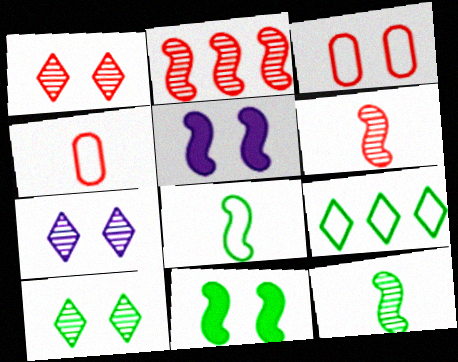[[1, 7, 10], 
[2, 5, 8], 
[3, 5, 10], 
[3, 7, 11]]